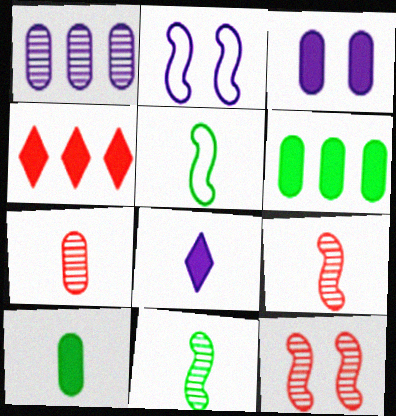[[1, 2, 8], 
[5, 7, 8]]